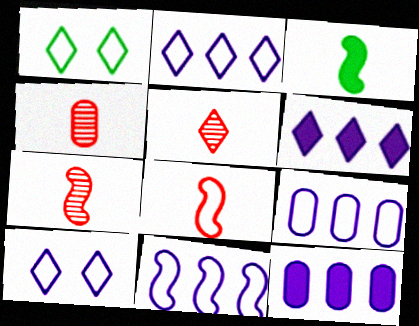[[1, 5, 6], 
[1, 7, 12], 
[1, 8, 9], 
[2, 9, 11], 
[4, 5, 7]]